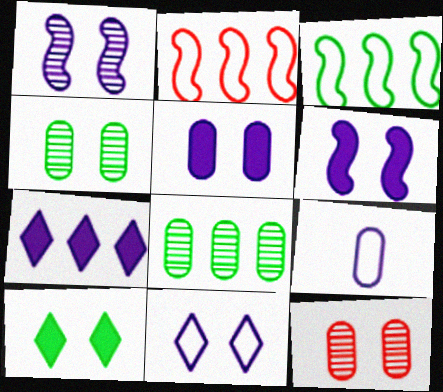[[1, 5, 11], 
[1, 7, 9], 
[2, 7, 8]]